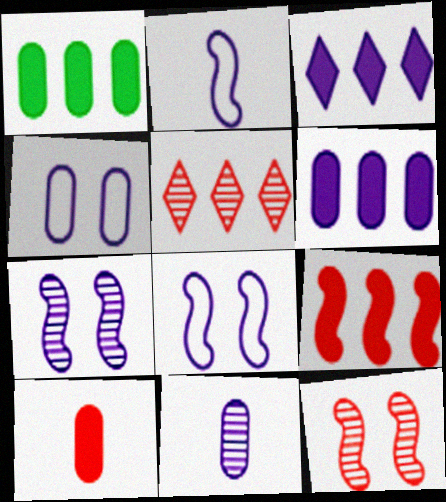[[1, 3, 9], 
[3, 8, 11], 
[4, 6, 11]]